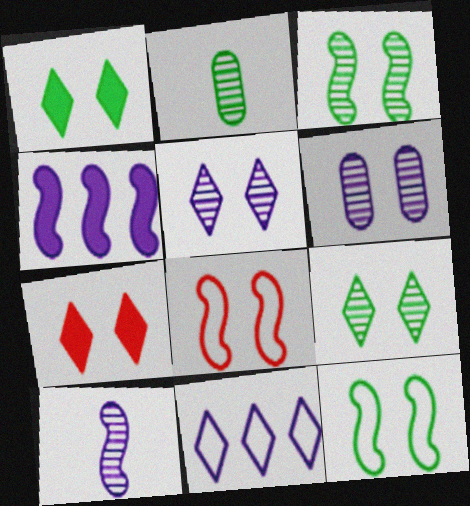[[1, 6, 8], 
[6, 7, 12]]